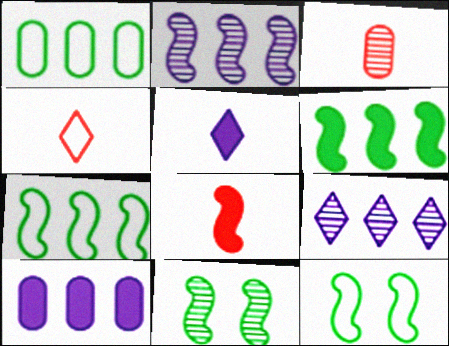[[2, 8, 12], 
[3, 4, 8], 
[3, 9, 11], 
[4, 10, 11]]